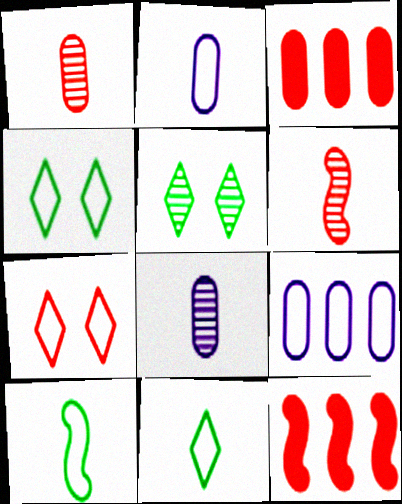[[1, 7, 12], 
[2, 5, 12], 
[3, 6, 7], 
[4, 8, 12], 
[7, 9, 10]]